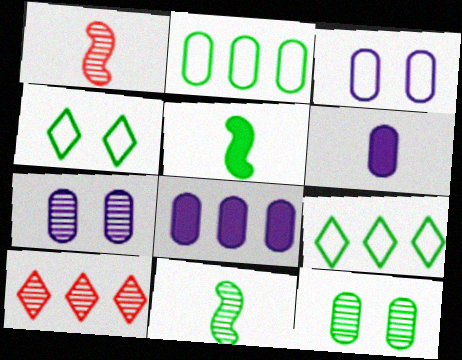[[1, 4, 8], 
[3, 5, 10], 
[5, 9, 12], 
[7, 10, 11]]